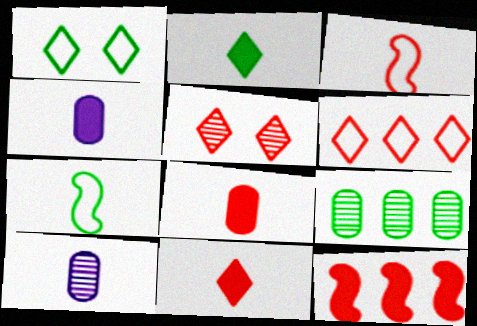[[1, 10, 12], 
[2, 3, 10], 
[5, 6, 11], 
[7, 10, 11]]